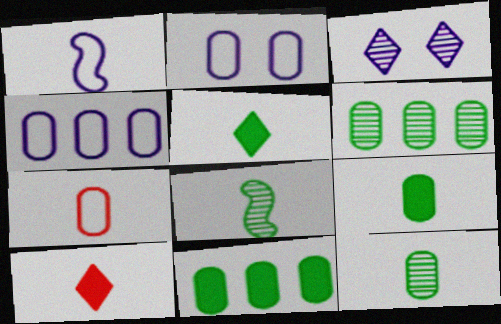[[1, 10, 12]]